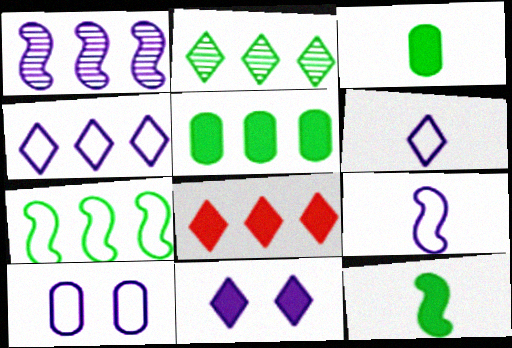[[2, 4, 8], 
[2, 5, 7], 
[4, 9, 10]]